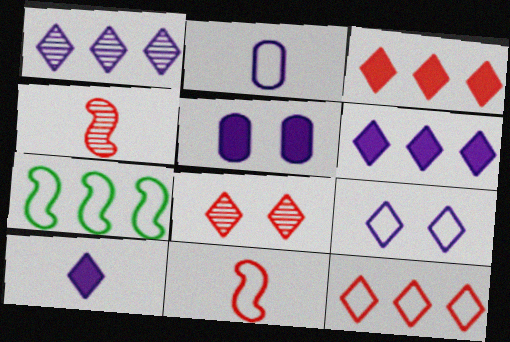[[1, 9, 10]]